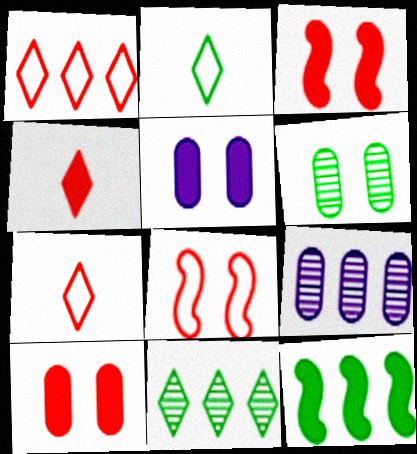[[1, 9, 12], 
[2, 3, 9], 
[2, 6, 12], 
[4, 5, 12]]